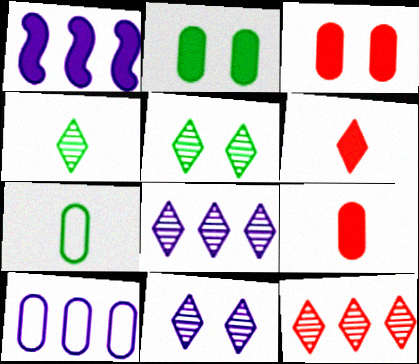[[1, 2, 6], 
[1, 8, 10], 
[4, 11, 12]]